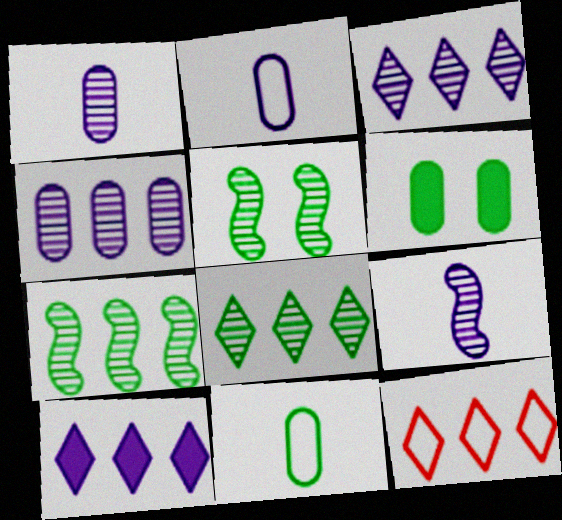[[6, 9, 12], 
[8, 10, 12]]